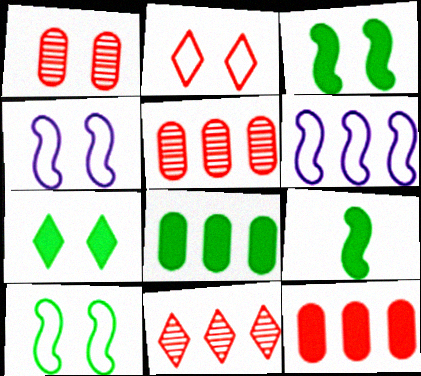[[1, 4, 7], 
[6, 8, 11], 
[7, 8, 9]]